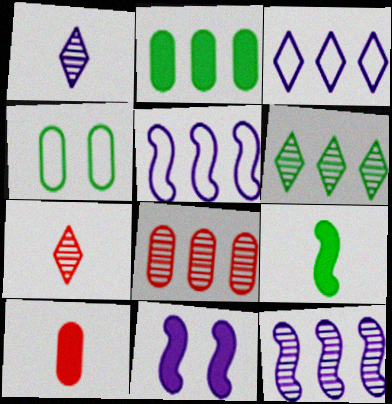[[4, 6, 9], 
[6, 8, 12]]